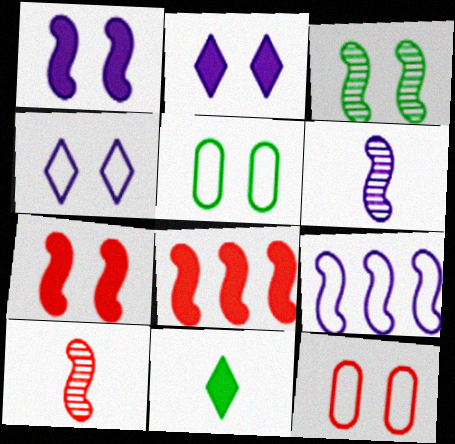[[1, 6, 9], 
[2, 3, 12]]